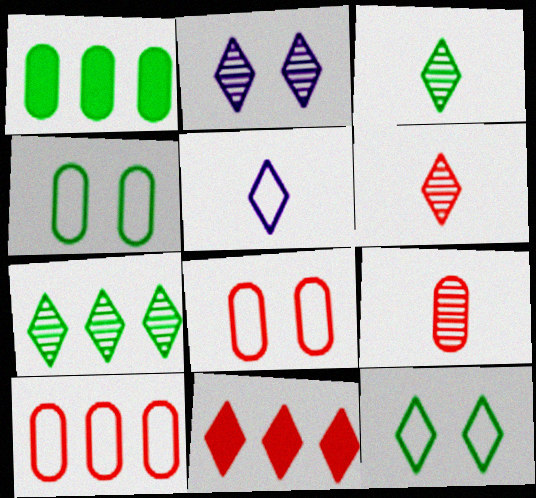[[2, 6, 7]]